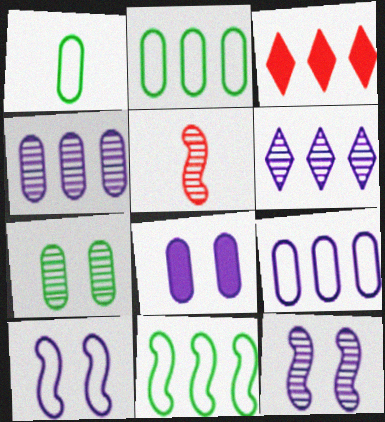[[1, 3, 12], 
[3, 4, 11], 
[5, 6, 7]]